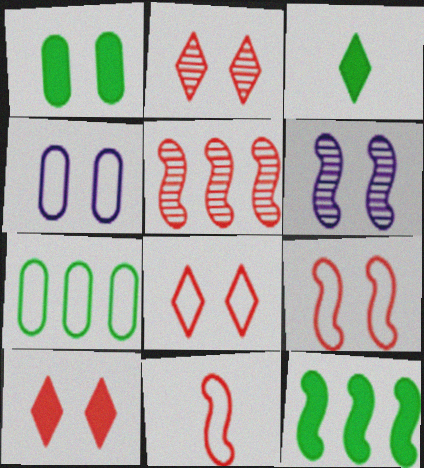[[1, 3, 12], 
[1, 6, 8], 
[2, 8, 10], 
[3, 4, 5], 
[6, 11, 12]]